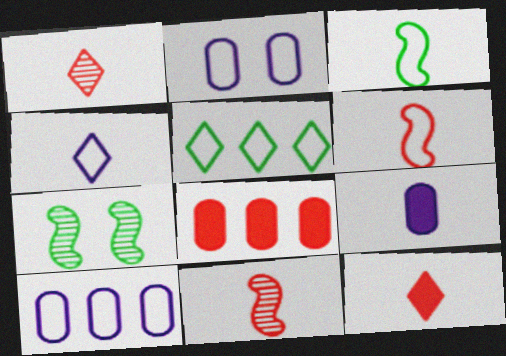[[1, 3, 9], 
[2, 5, 6], 
[4, 7, 8], 
[7, 10, 12]]